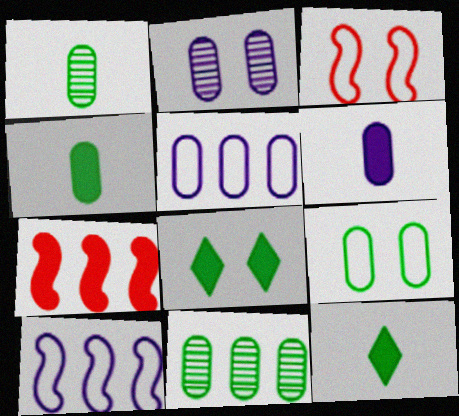[[2, 3, 8], 
[2, 5, 6], 
[4, 9, 11], 
[6, 7, 8]]